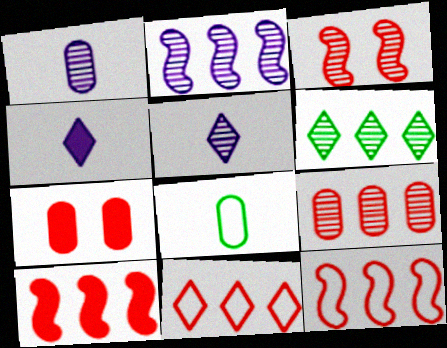[[1, 3, 6], 
[2, 6, 9], 
[9, 10, 11]]